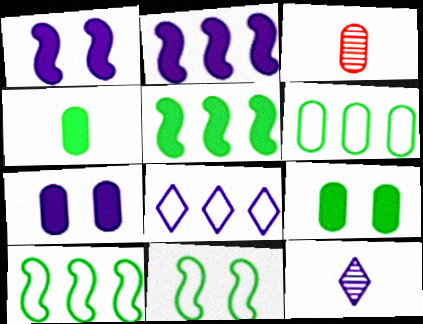[[3, 6, 7]]